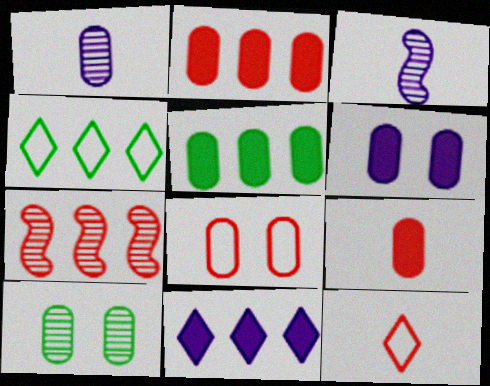[[1, 5, 8], 
[5, 6, 9], 
[6, 8, 10]]